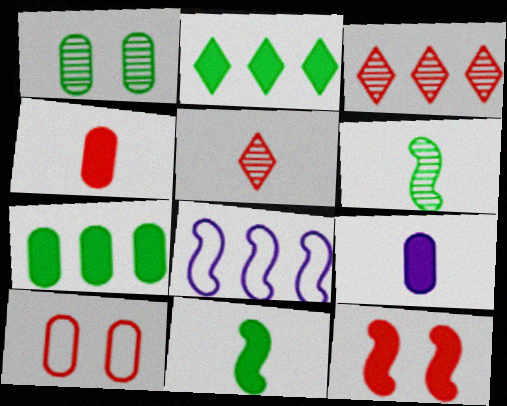[[2, 9, 12], 
[3, 7, 8], 
[6, 8, 12]]